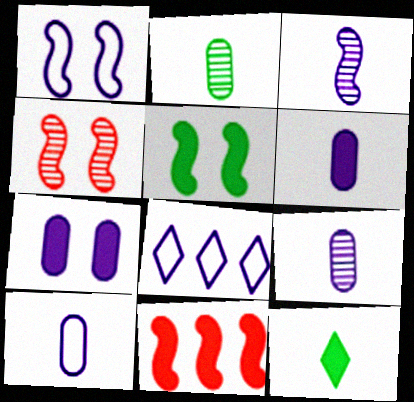[[1, 4, 5], 
[1, 8, 10], 
[3, 7, 8], 
[6, 9, 10], 
[7, 11, 12]]